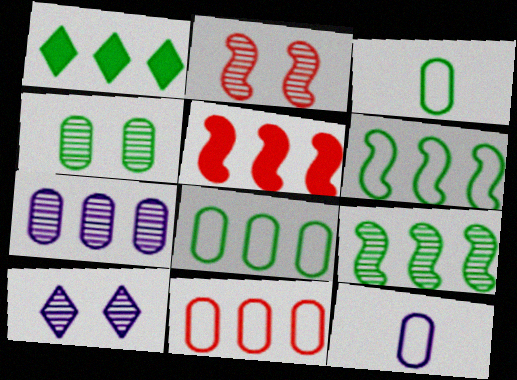[[1, 2, 12], 
[1, 8, 9], 
[2, 4, 10], 
[3, 5, 10]]